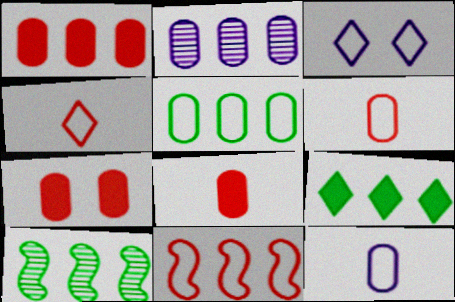[[1, 2, 5], 
[1, 7, 8], 
[2, 9, 11], 
[3, 8, 10], 
[5, 9, 10]]